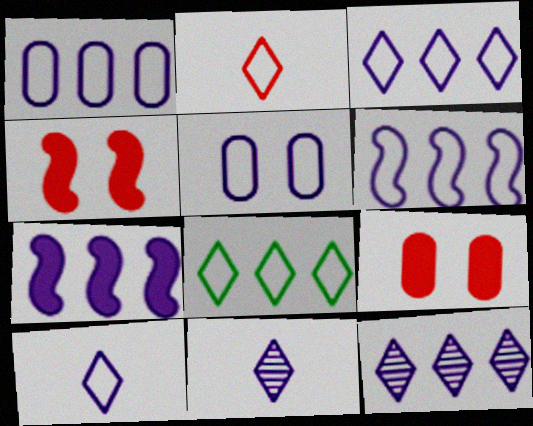[[1, 3, 6], 
[1, 7, 12], 
[5, 6, 10], 
[5, 7, 11]]